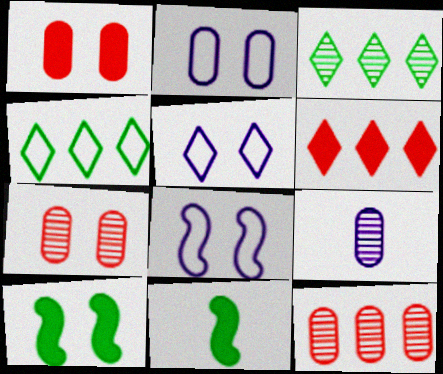[[2, 5, 8], 
[5, 7, 10], 
[5, 11, 12]]